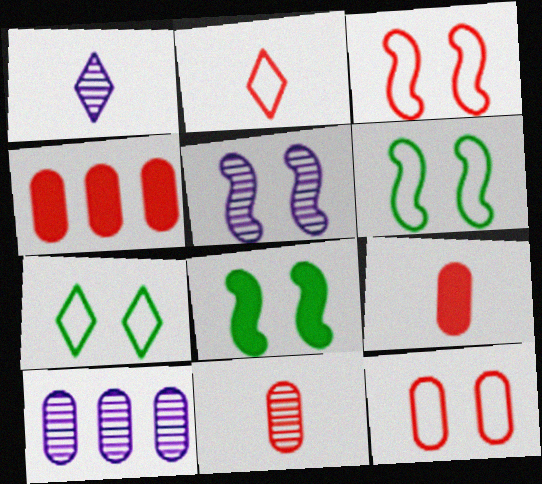[[1, 4, 6], 
[1, 5, 10], 
[2, 8, 10], 
[3, 5, 8], 
[4, 11, 12]]